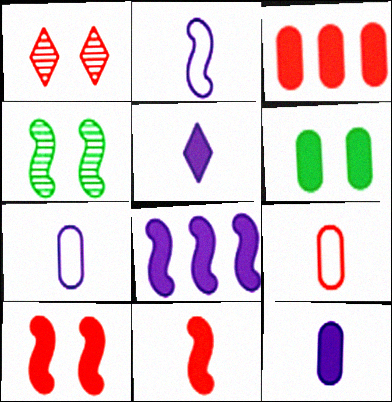[[3, 6, 12]]